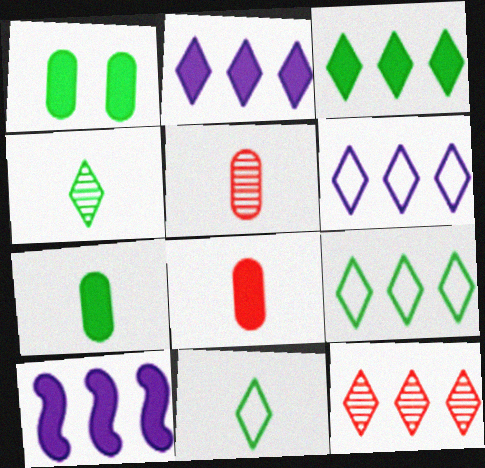[[2, 9, 12], 
[3, 6, 12]]